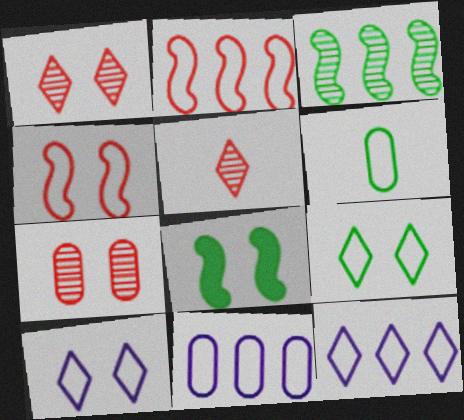[[2, 6, 10], 
[4, 6, 12], 
[5, 8, 11], 
[7, 8, 10]]